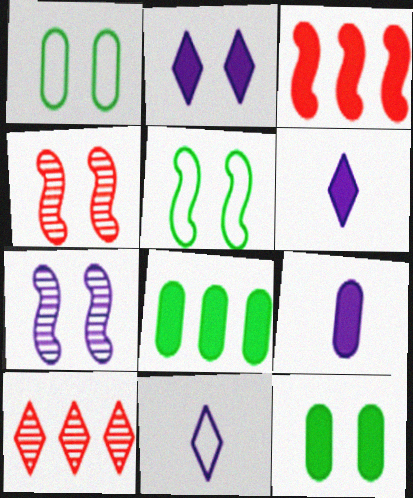[[1, 2, 4], 
[3, 6, 12], 
[4, 8, 11], 
[5, 9, 10]]